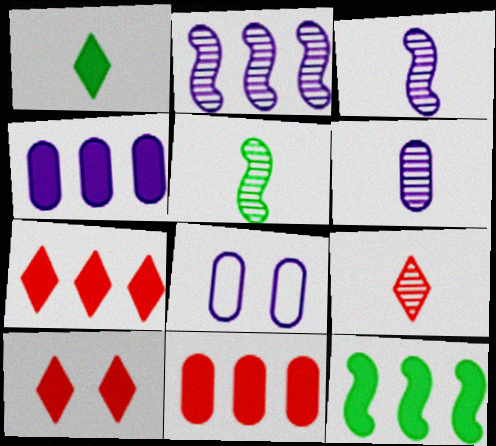[[4, 6, 8], 
[4, 7, 12], 
[5, 6, 9], 
[5, 7, 8], 
[8, 9, 12]]